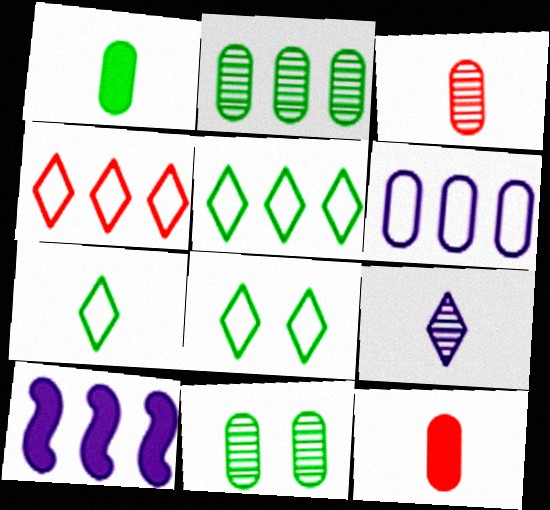[[2, 4, 10], 
[3, 8, 10], 
[5, 7, 8], 
[6, 11, 12]]